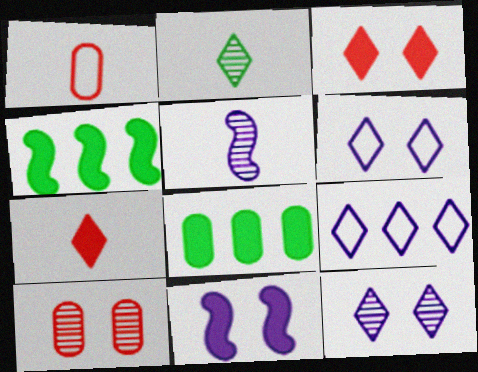[[1, 4, 12], 
[2, 3, 9], 
[7, 8, 11]]